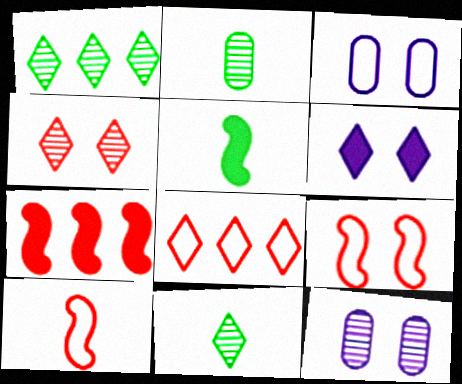[[3, 7, 11], 
[5, 8, 12], 
[6, 8, 11]]